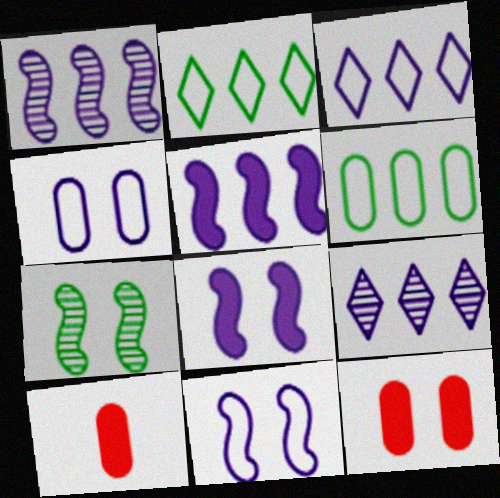[[3, 7, 10]]